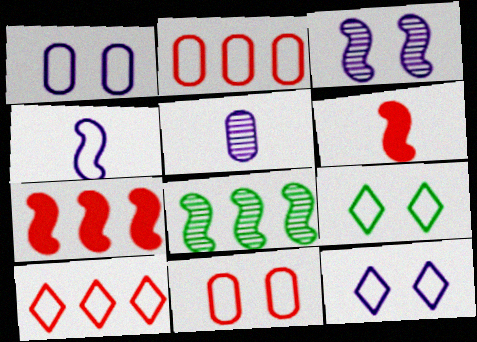[[2, 4, 9], 
[5, 7, 9]]